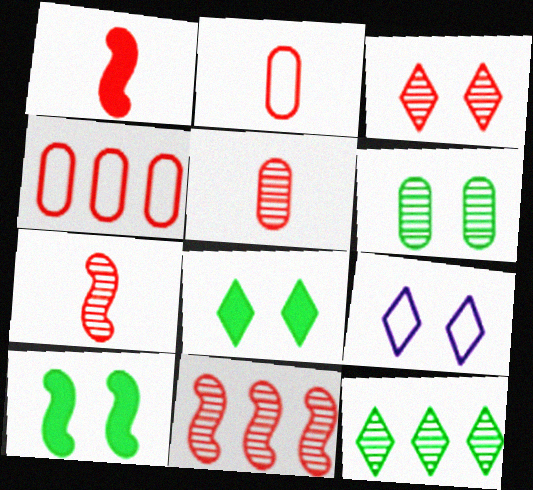[[1, 3, 4], 
[3, 5, 11], 
[3, 8, 9]]